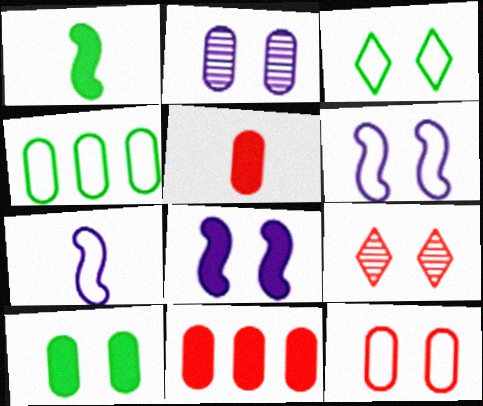[[2, 4, 5], 
[2, 10, 12], 
[3, 6, 12], 
[6, 9, 10]]